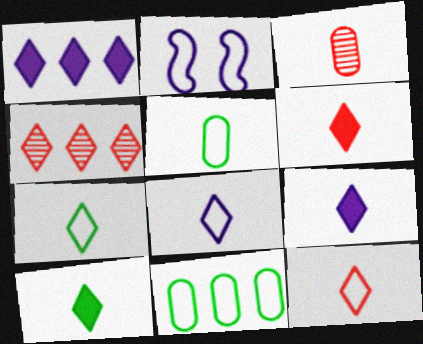[[2, 11, 12], 
[6, 9, 10], 
[7, 8, 12]]